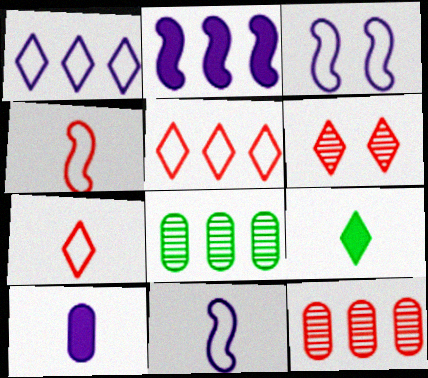[[1, 6, 9], 
[2, 5, 8], 
[3, 9, 12]]